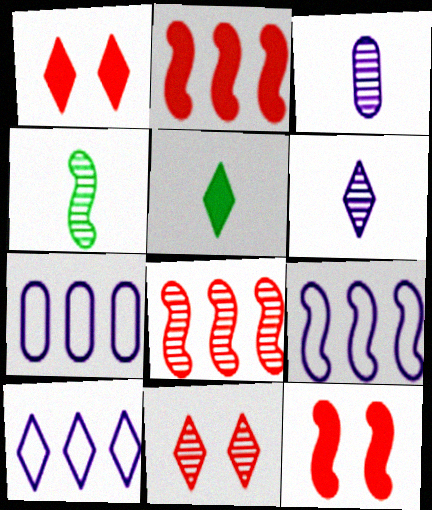[[1, 4, 7], 
[4, 9, 12], 
[5, 10, 11], 
[7, 9, 10]]